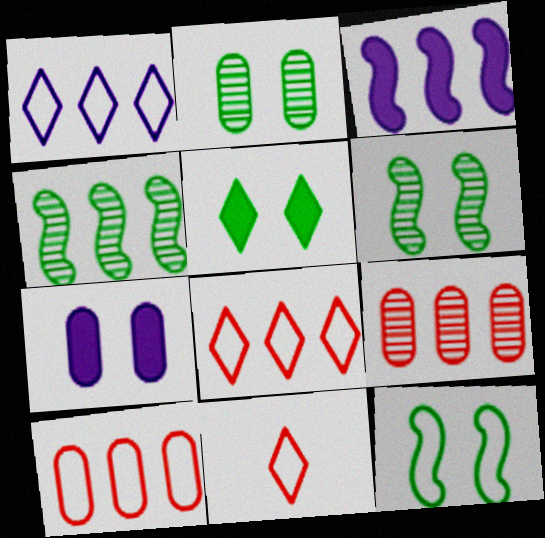[[2, 3, 11], 
[2, 5, 12], 
[4, 7, 11]]